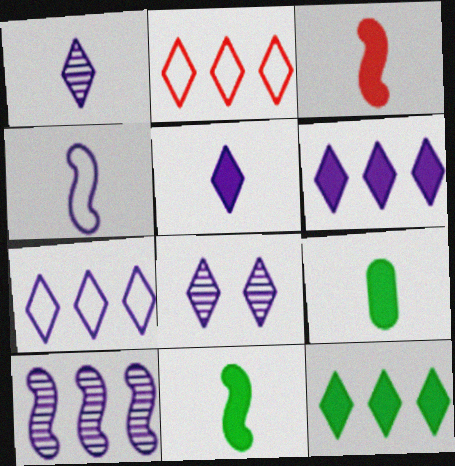[[3, 5, 9], 
[5, 7, 8]]